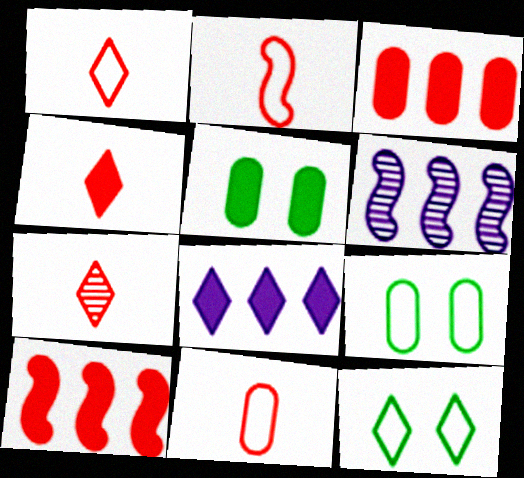[[1, 2, 11], 
[1, 4, 7], 
[1, 5, 6], 
[4, 6, 9], 
[7, 8, 12]]